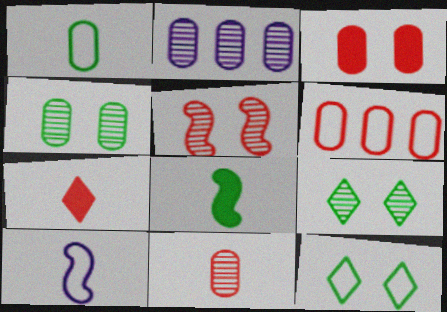[[1, 2, 3], 
[2, 4, 11], 
[3, 6, 11], 
[5, 6, 7], 
[6, 10, 12]]